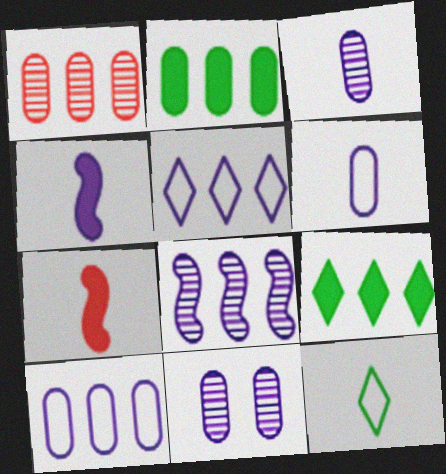[[1, 2, 10], 
[3, 7, 12], 
[4, 5, 11]]